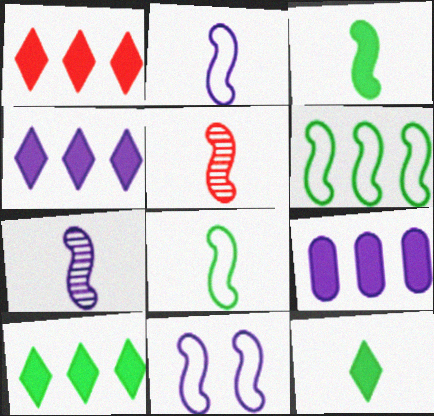[[1, 4, 10], 
[2, 3, 5]]